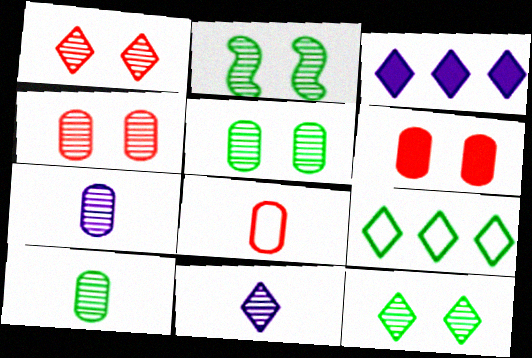[[2, 3, 8], 
[2, 5, 12]]